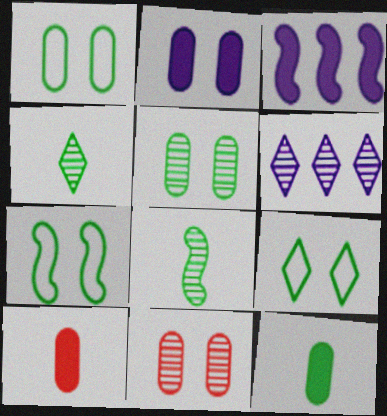[[1, 2, 11], 
[1, 7, 9], 
[6, 7, 10], 
[6, 8, 11]]